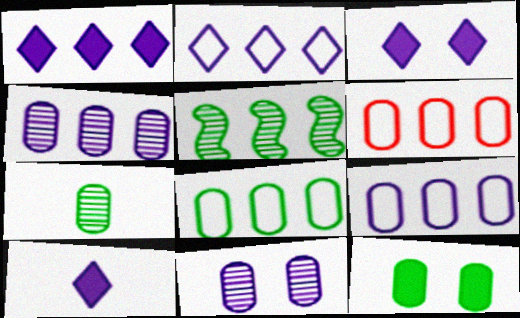[[1, 3, 10], 
[1, 5, 6], 
[6, 8, 9], 
[7, 8, 12]]